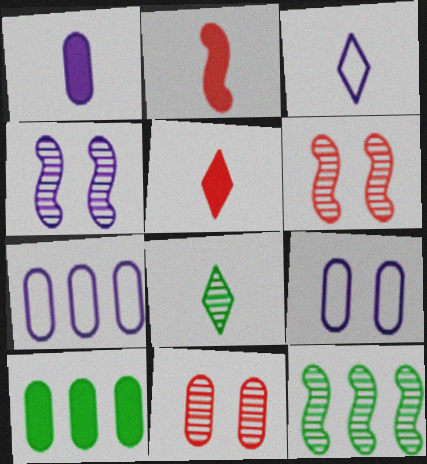[[3, 5, 8], 
[3, 6, 10], 
[5, 9, 12]]